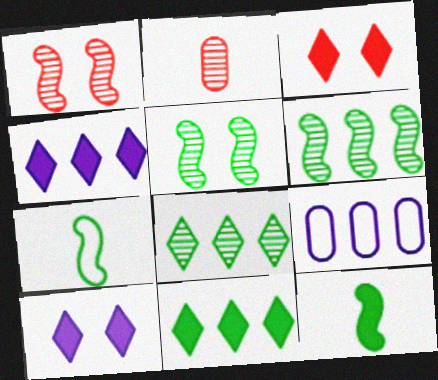[]